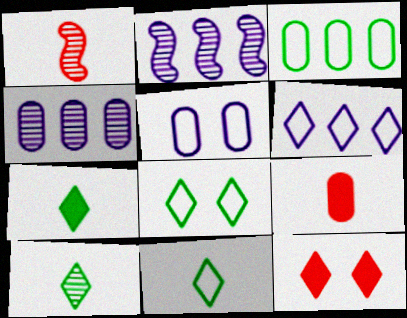[[2, 8, 9], 
[6, 10, 12], 
[7, 10, 11]]